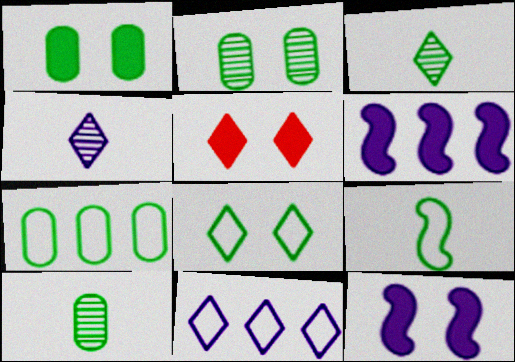[[1, 5, 12], 
[1, 7, 10], 
[3, 5, 11], 
[7, 8, 9]]